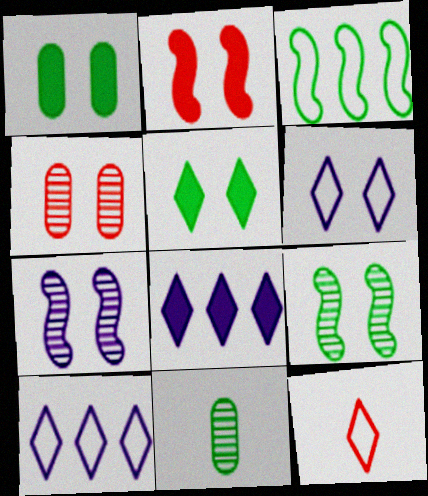[[2, 10, 11], 
[3, 5, 11]]